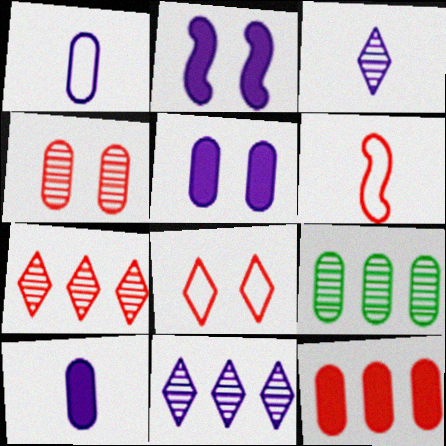[[1, 2, 11]]